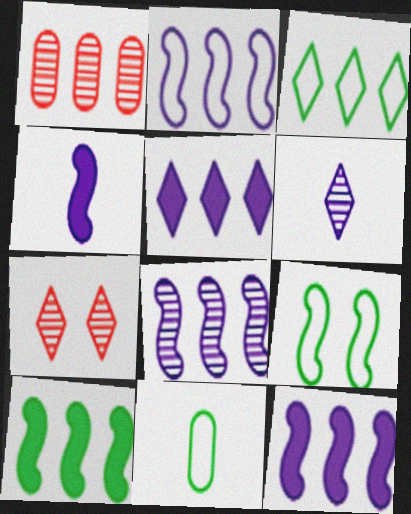[[1, 3, 12], 
[2, 8, 12], 
[3, 9, 11], 
[7, 11, 12]]